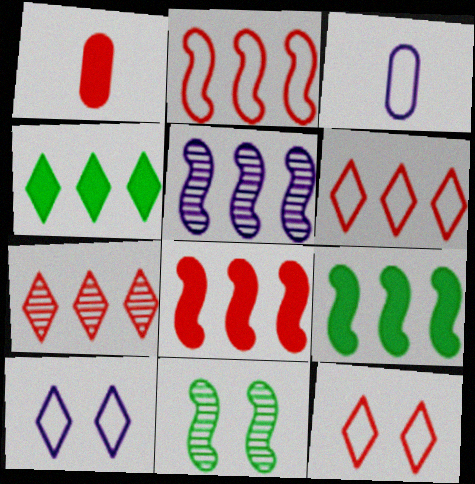[[2, 5, 9]]